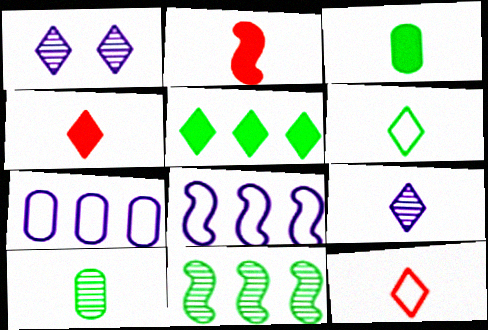[[1, 5, 12], 
[4, 6, 9]]